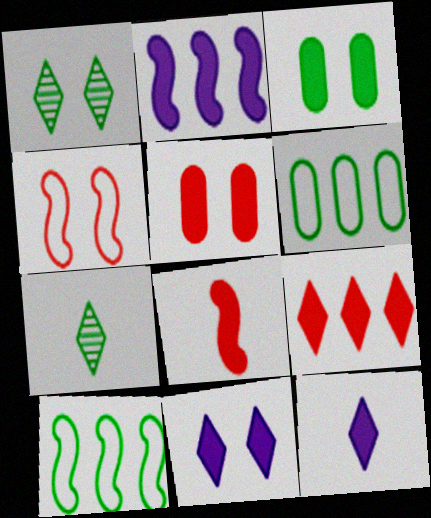[[3, 7, 10], 
[5, 8, 9]]